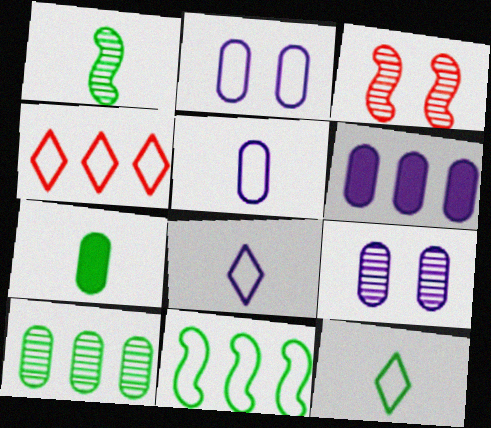[[1, 7, 12], 
[3, 6, 12], 
[5, 6, 9]]